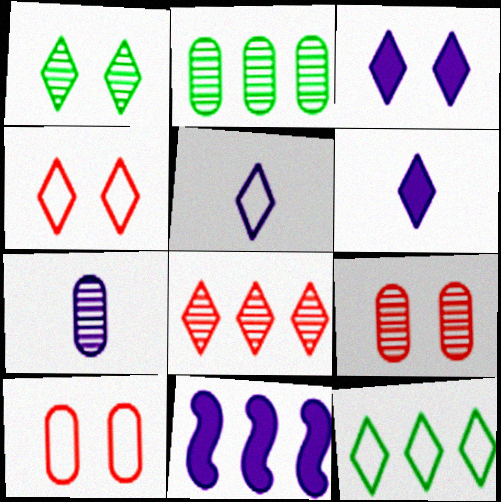[[1, 3, 4], 
[2, 7, 9], 
[4, 5, 12]]